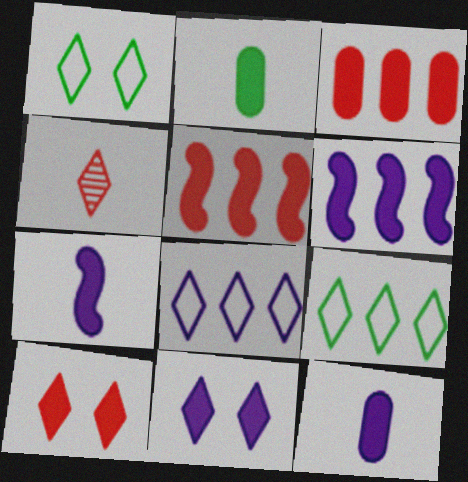[[2, 5, 11], 
[2, 6, 10], 
[4, 9, 11], 
[6, 11, 12]]